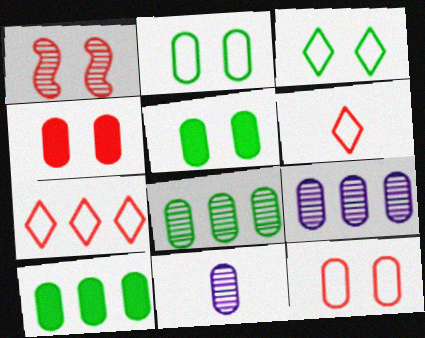[[10, 11, 12]]